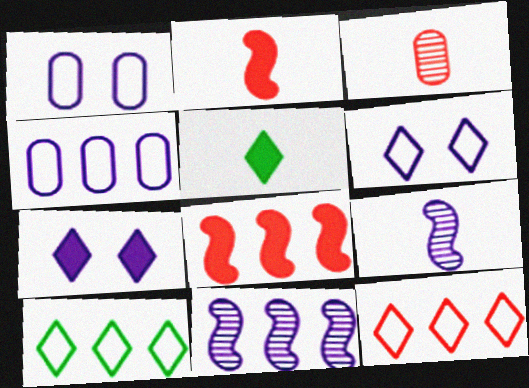[[4, 7, 9]]